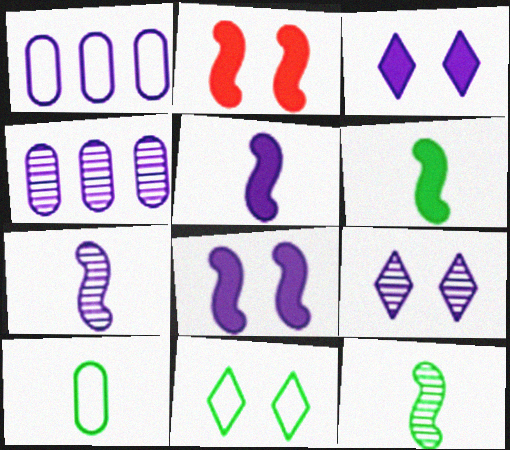[[1, 3, 7], 
[1, 5, 9], 
[4, 7, 9]]